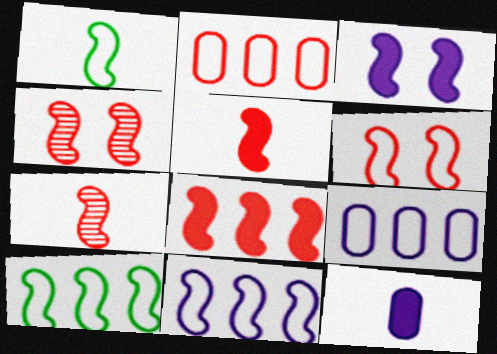[[1, 6, 11], 
[3, 7, 10], 
[6, 7, 8]]